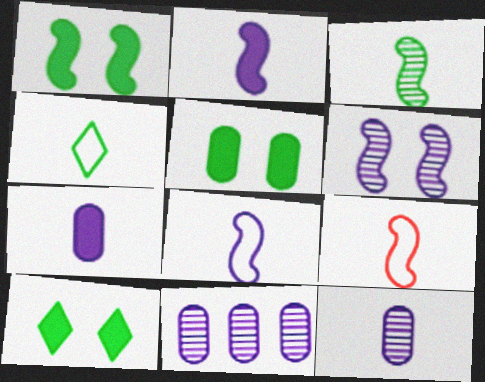[[1, 5, 10], 
[2, 3, 9], 
[9, 10, 11]]